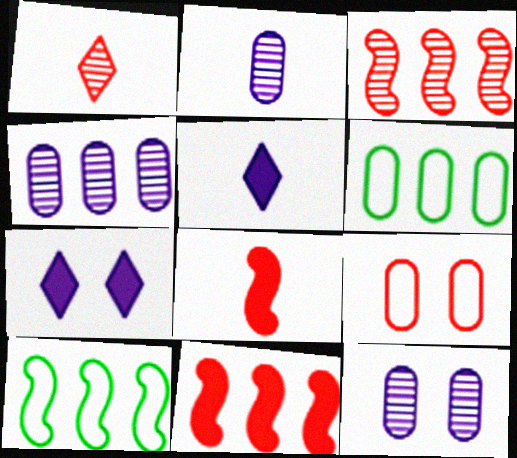[[1, 9, 11], 
[2, 4, 12]]